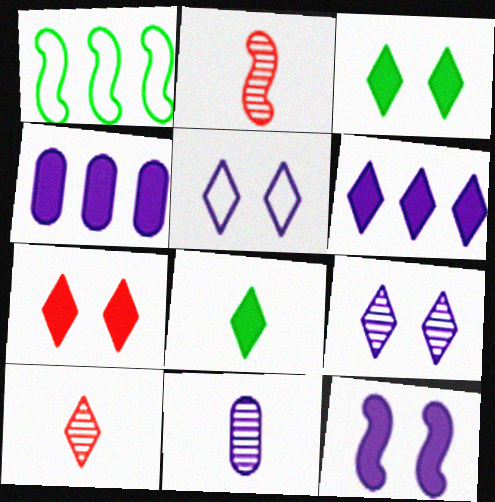[[1, 2, 12], 
[1, 7, 11], 
[6, 7, 8]]